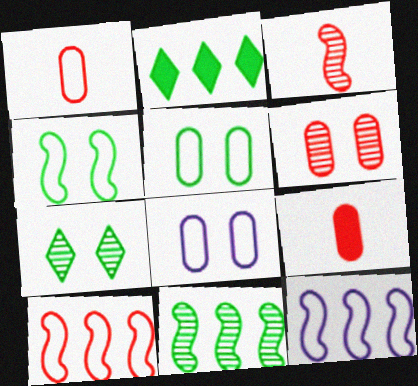[[2, 3, 8], 
[7, 9, 12]]